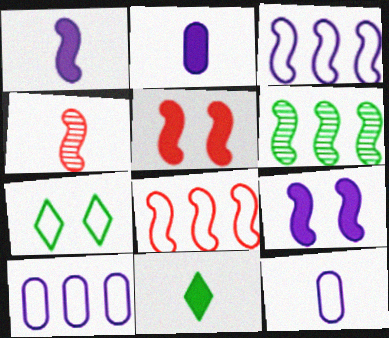[[4, 5, 8], 
[4, 11, 12], 
[7, 8, 12]]